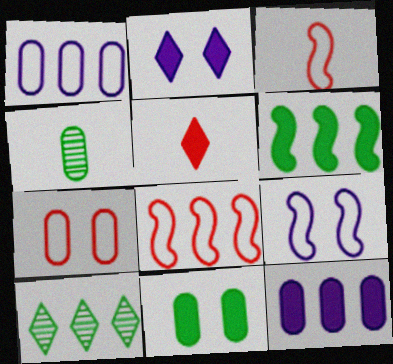[[2, 4, 8], 
[4, 7, 12], 
[8, 10, 12]]